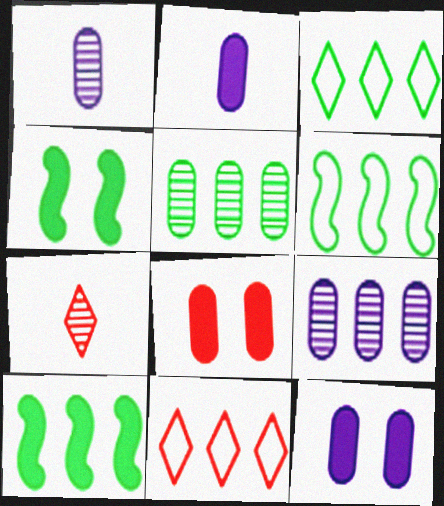[[1, 4, 11], 
[3, 5, 10], 
[6, 7, 12], 
[9, 10, 11]]